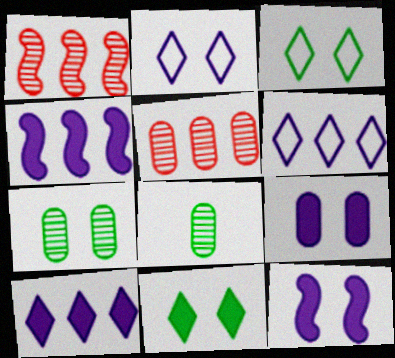[]